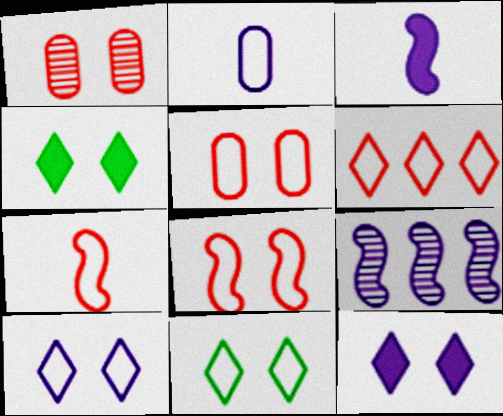[[2, 9, 12], 
[5, 6, 7]]